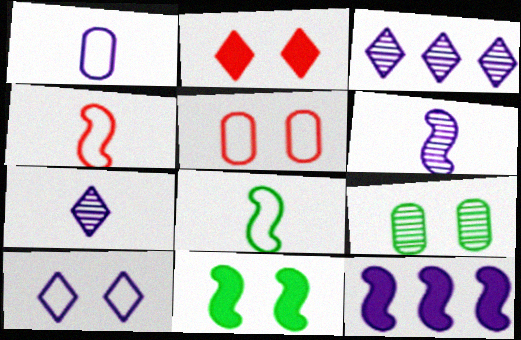[]